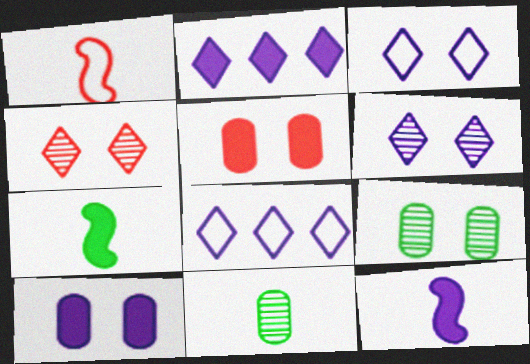[[1, 2, 9], 
[2, 5, 7], 
[2, 10, 12]]